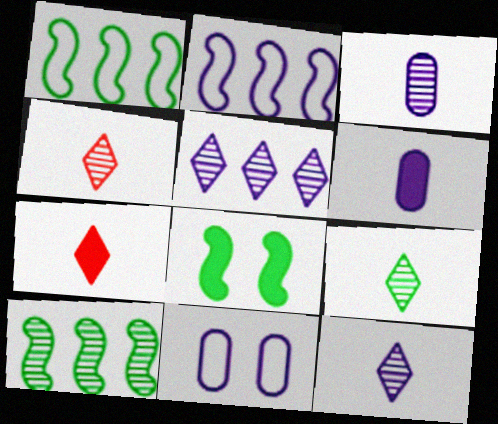[[4, 9, 12], 
[7, 10, 11]]